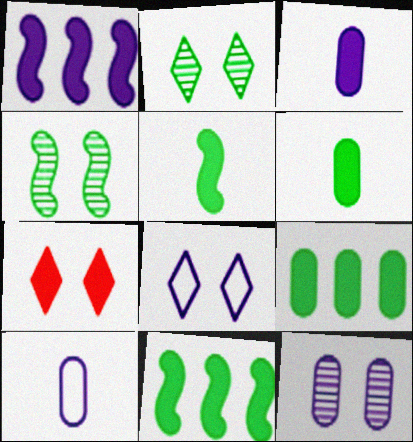[[1, 6, 7], 
[2, 7, 8], 
[3, 7, 11]]